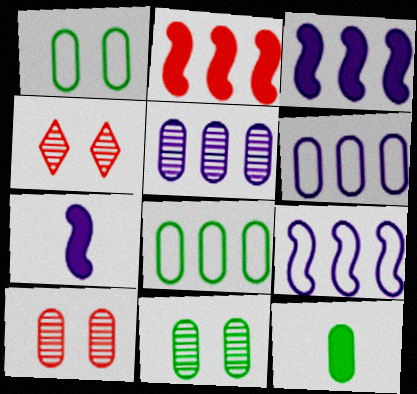[[4, 7, 8], 
[4, 9, 12], 
[6, 10, 12], 
[8, 11, 12]]